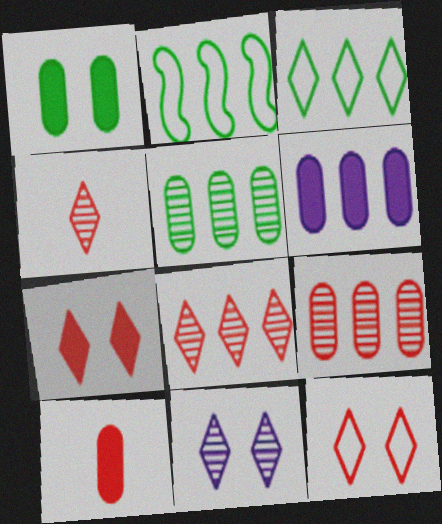[[1, 6, 10], 
[2, 6, 8], 
[2, 10, 11]]